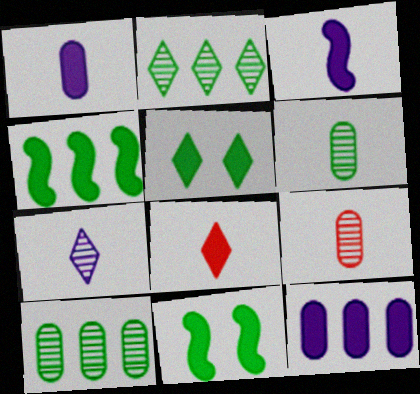[[8, 11, 12]]